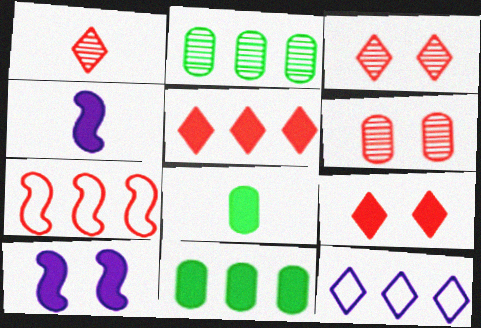[[4, 9, 11], 
[5, 8, 10]]